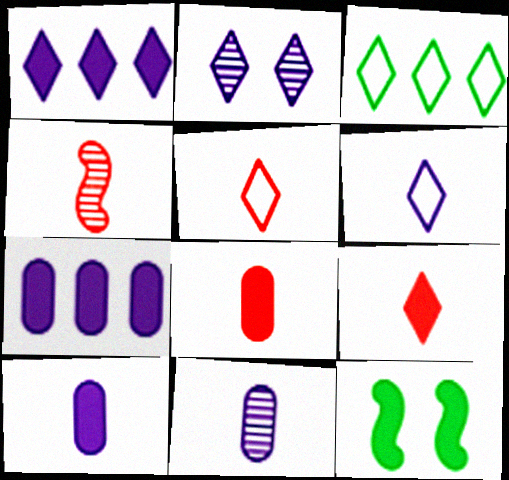[[1, 2, 6], 
[1, 8, 12], 
[2, 3, 9], 
[4, 5, 8], 
[7, 9, 12]]